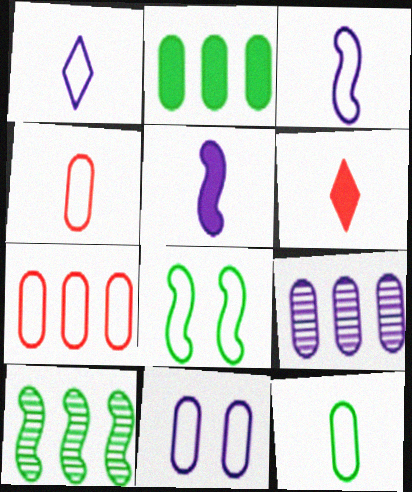[[1, 7, 8], 
[2, 7, 9], 
[6, 8, 9], 
[6, 10, 11], 
[7, 11, 12]]